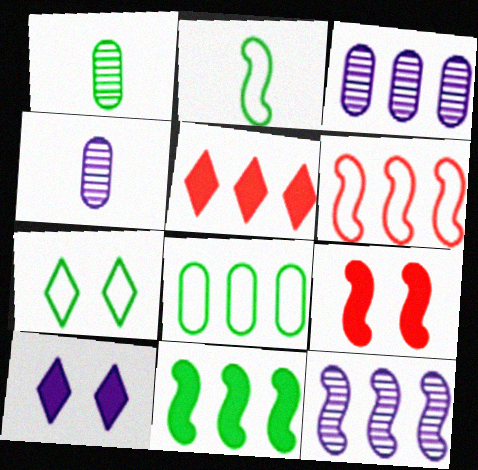[[1, 6, 10], 
[1, 7, 11], 
[2, 7, 8], 
[2, 9, 12], 
[5, 8, 12], 
[6, 11, 12]]